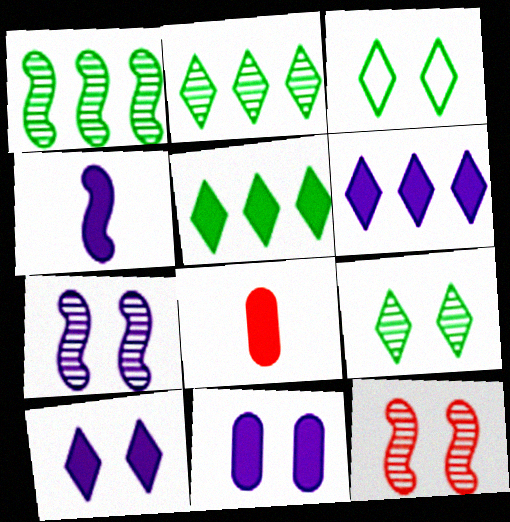[[3, 11, 12], 
[4, 6, 11]]